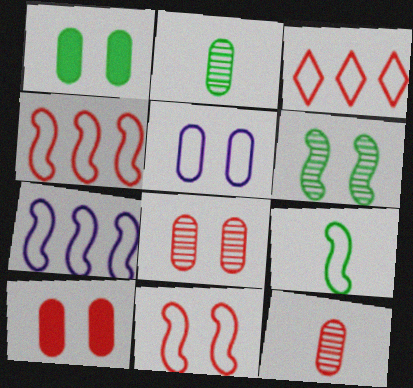[[1, 5, 8], 
[3, 5, 9], 
[7, 9, 11]]